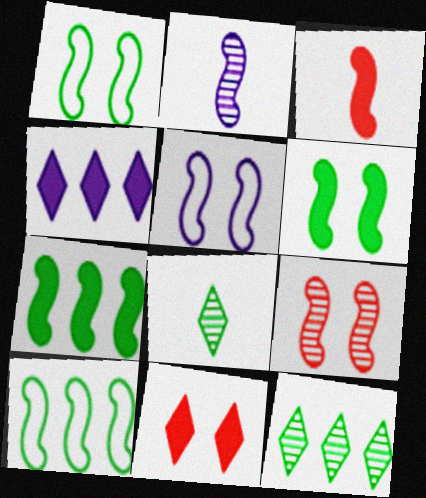[[5, 6, 9]]